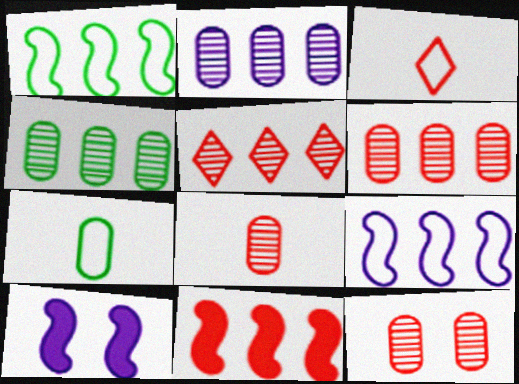[[2, 4, 6], 
[3, 4, 10], 
[3, 11, 12], 
[5, 7, 10], 
[6, 8, 12]]